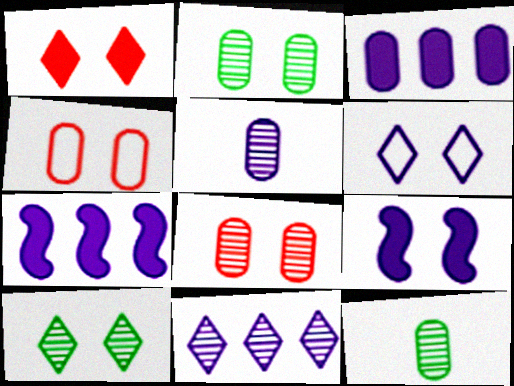[[1, 6, 10], 
[3, 4, 12], 
[4, 9, 10], 
[5, 6, 7]]